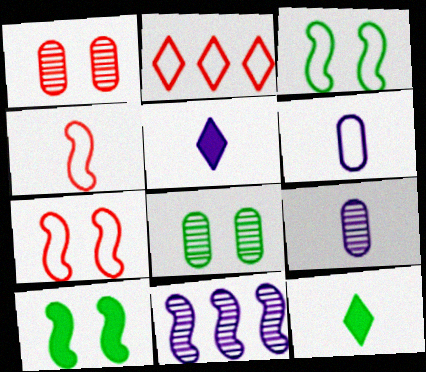[[2, 3, 6], 
[2, 9, 10], 
[4, 9, 12], 
[4, 10, 11]]